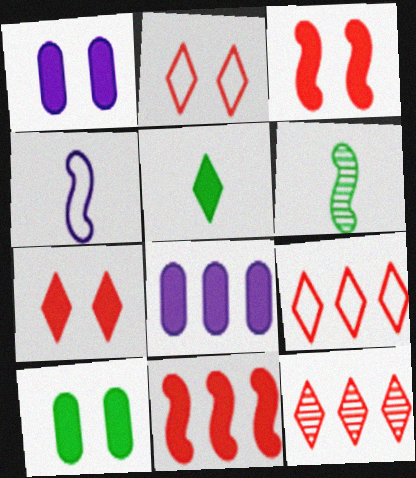[[1, 5, 11], 
[1, 6, 9], 
[2, 6, 8], 
[3, 5, 8], 
[4, 10, 12]]